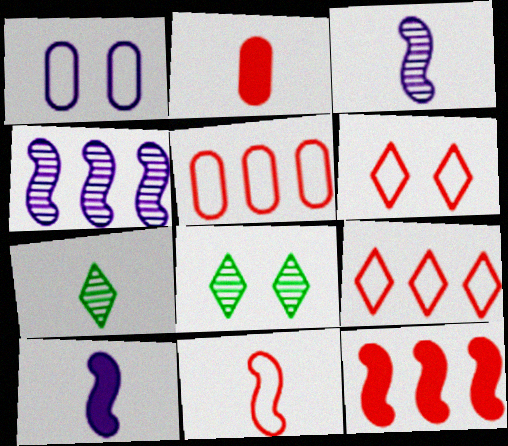[[1, 7, 12], 
[5, 6, 11], 
[5, 8, 10]]